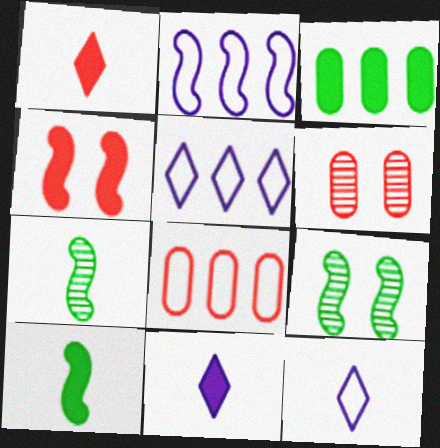[[2, 4, 7], 
[3, 4, 11], 
[5, 6, 10], 
[8, 9, 11]]